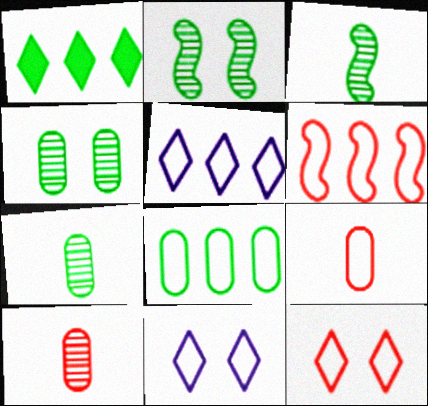[[5, 6, 8], 
[6, 9, 12]]